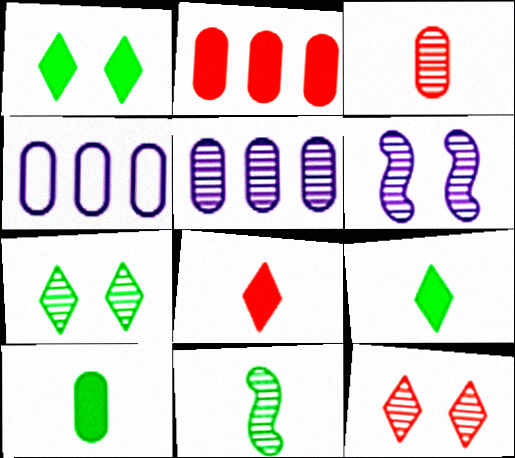[[5, 11, 12]]